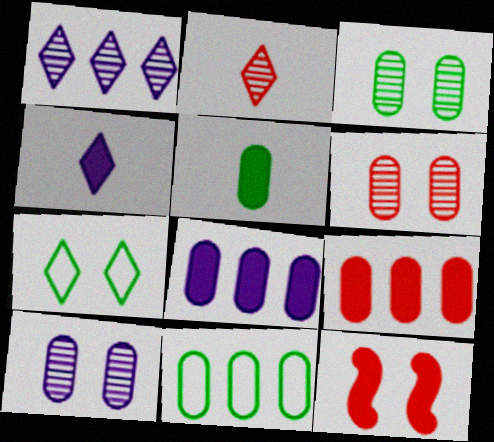[[3, 5, 11], 
[3, 6, 10], 
[7, 10, 12]]